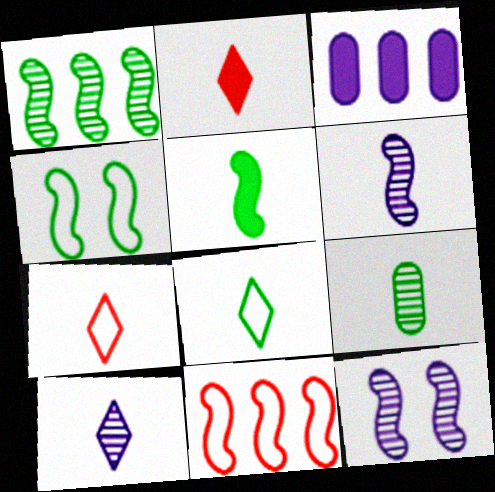[[1, 4, 5], 
[2, 8, 10], 
[5, 8, 9], 
[5, 11, 12]]